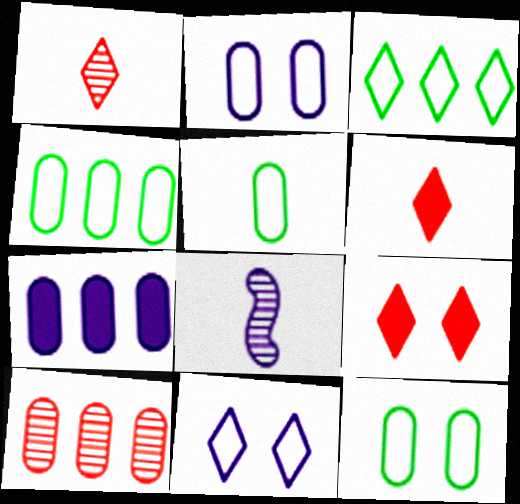[[4, 5, 12], 
[4, 7, 10], 
[4, 8, 9], 
[5, 6, 8], 
[7, 8, 11]]